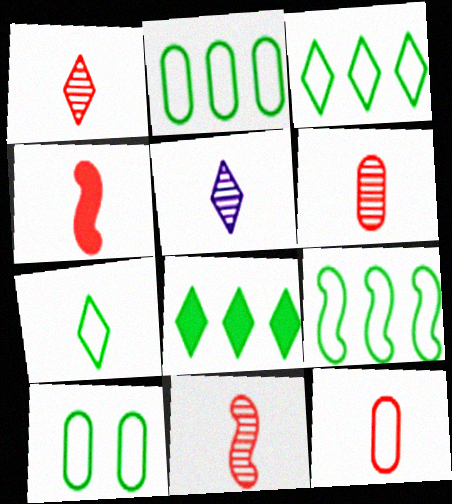[[1, 4, 12], 
[1, 6, 11], 
[2, 3, 9], 
[7, 9, 10]]